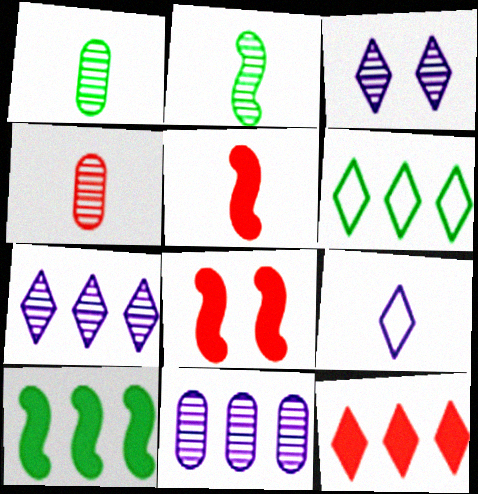[[1, 5, 9], 
[6, 7, 12]]